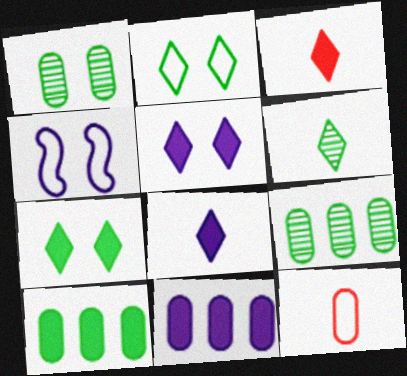[[1, 11, 12], 
[3, 4, 9]]